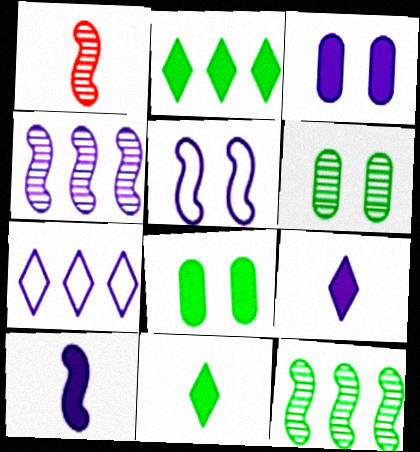[[1, 7, 8], 
[4, 5, 10]]